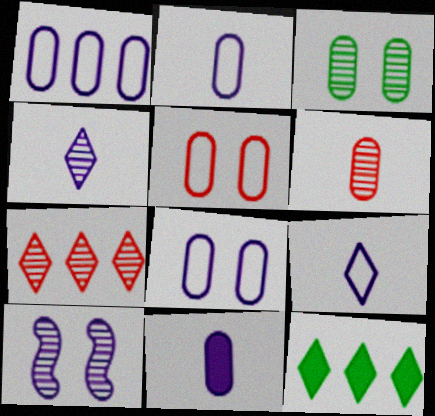[[1, 2, 8]]